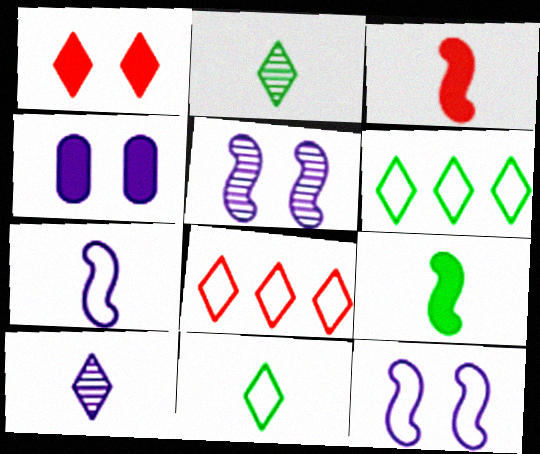[[1, 6, 10]]